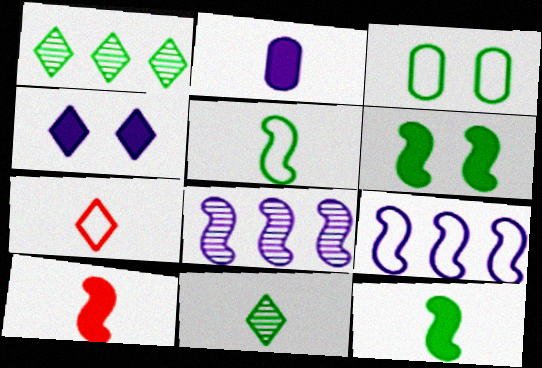[[1, 3, 12], 
[1, 4, 7], 
[3, 7, 9]]